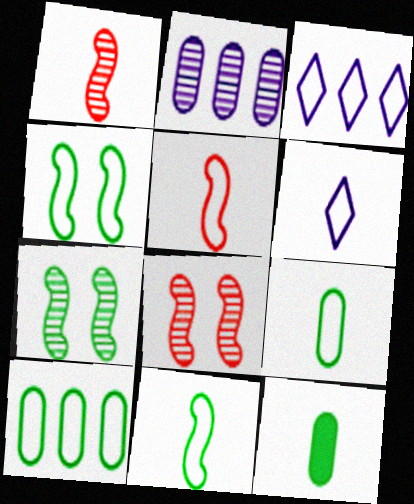[[1, 6, 12], 
[3, 8, 12], 
[5, 6, 9]]